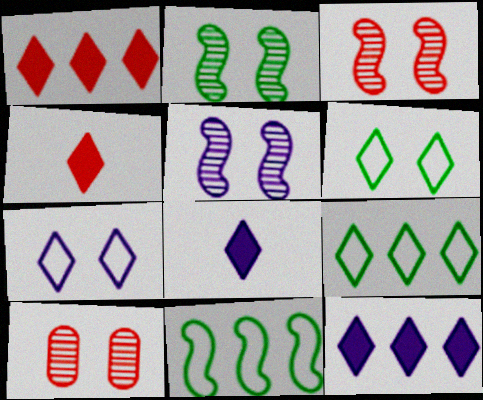[[2, 3, 5], 
[8, 10, 11]]